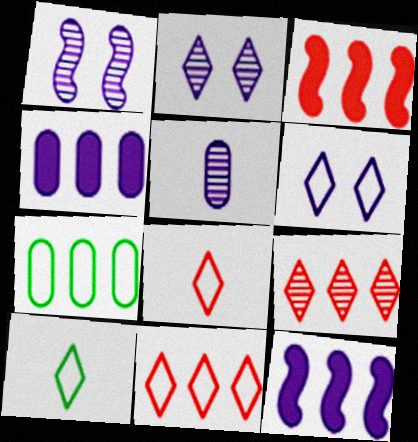[[5, 6, 12], 
[6, 10, 11], 
[7, 9, 12]]